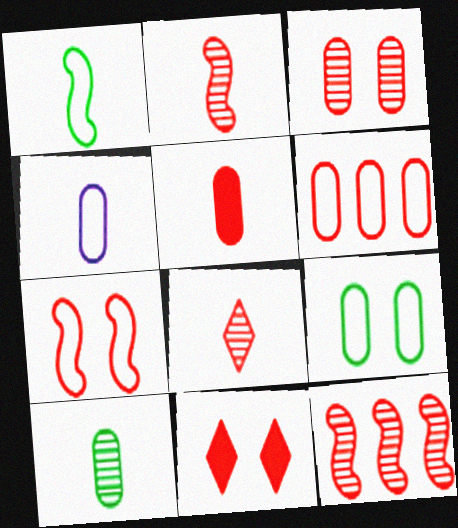[[2, 6, 11], 
[3, 5, 6], 
[3, 7, 11], 
[3, 8, 12], 
[4, 5, 10], 
[4, 6, 9]]